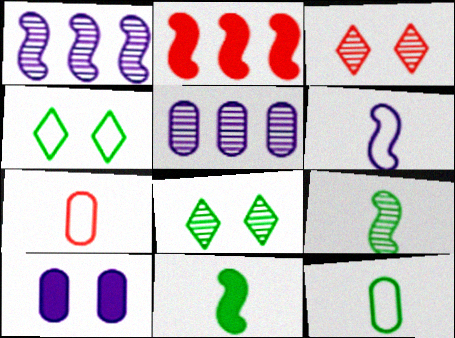[[2, 3, 7], 
[3, 5, 9]]